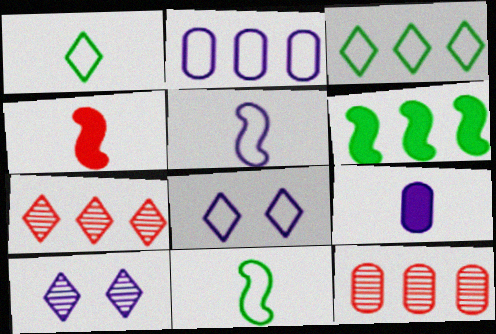[[2, 5, 8], 
[2, 6, 7]]